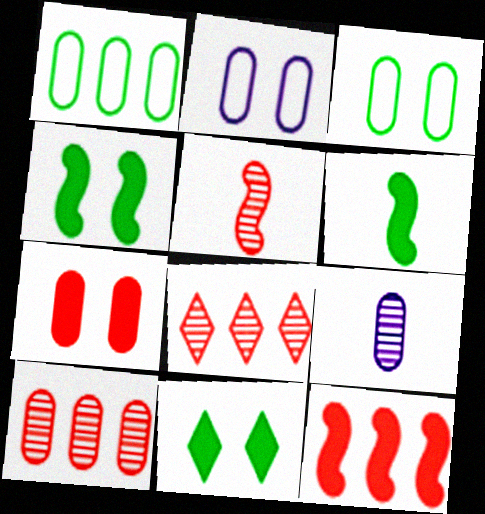[[1, 7, 9], 
[2, 6, 8]]